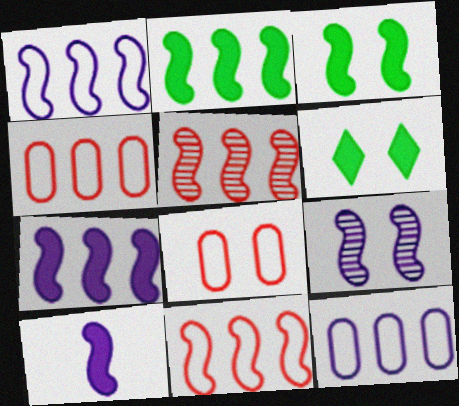[[1, 2, 5], 
[1, 9, 10], 
[6, 8, 9]]